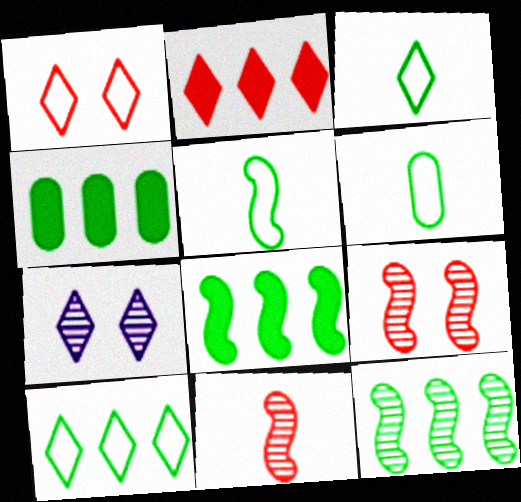[[2, 3, 7], 
[3, 5, 6], 
[4, 10, 12]]